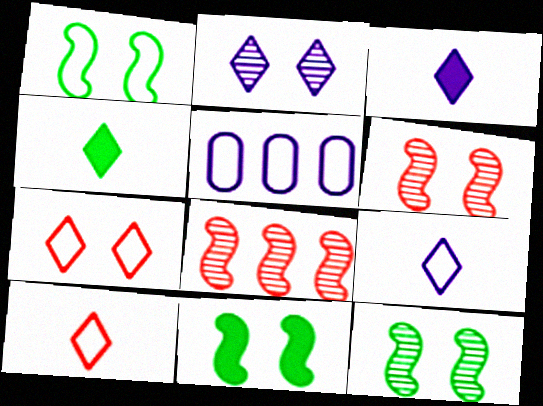[[1, 5, 10], 
[1, 11, 12], 
[4, 5, 6]]